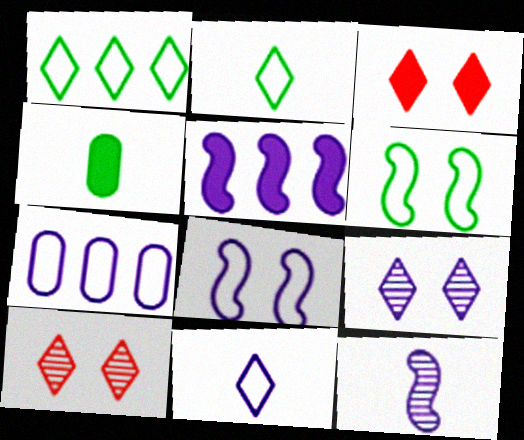[[3, 4, 5], 
[5, 8, 12], 
[7, 8, 11]]